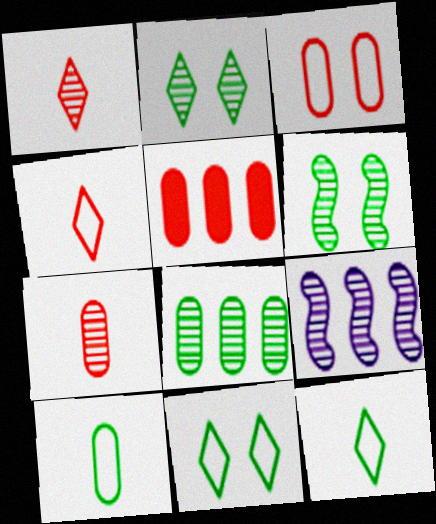[[2, 7, 9], 
[3, 5, 7]]